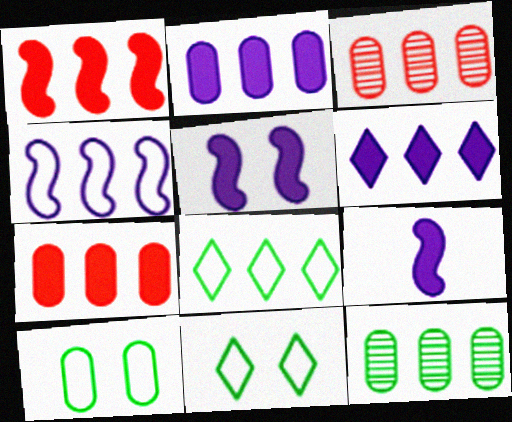[[3, 9, 11]]